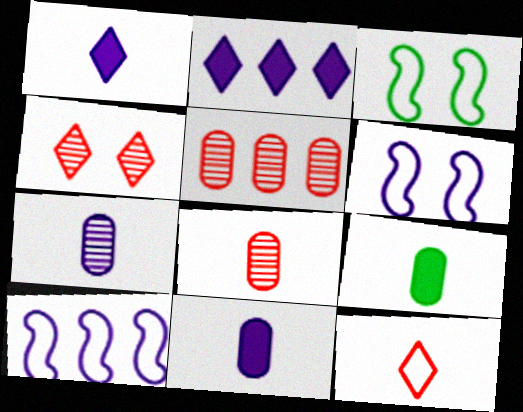[[1, 3, 5], 
[2, 3, 8], 
[2, 6, 7], 
[4, 9, 10]]